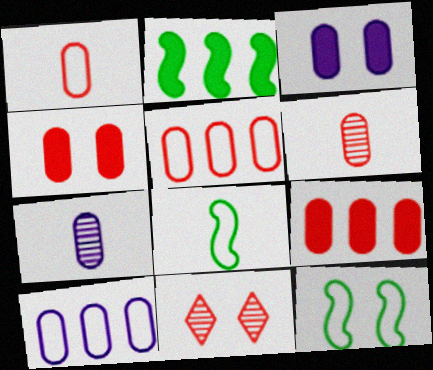[[3, 7, 10], 
[3, 11, 12], 
[4, 5, 6]]